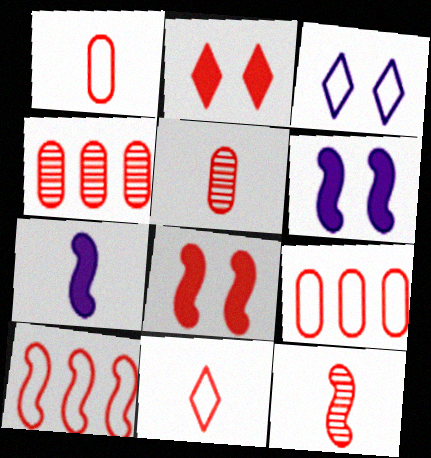[[2, 5, 10], 
[2, 9, 12], 
[4, 8, 11], 
[8, 10, 12]]